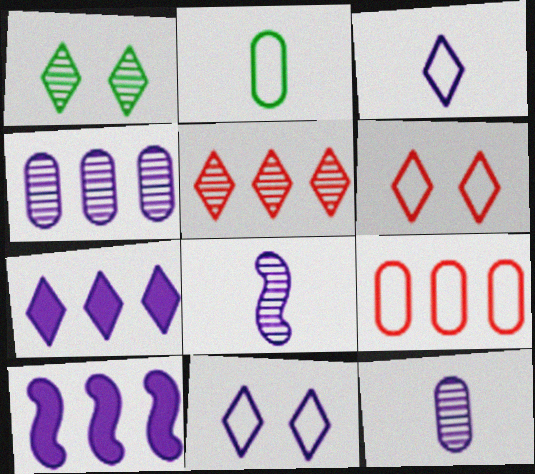[[10, 11, 12]]